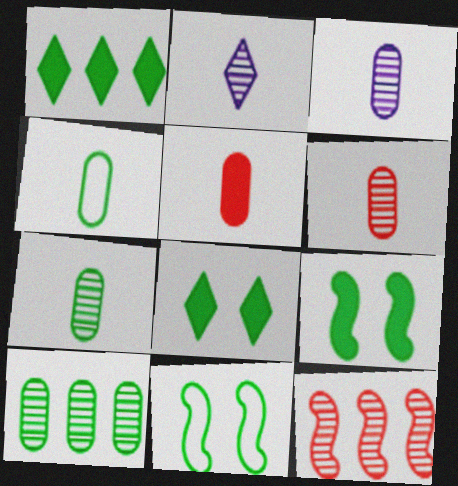[[1, 7, 11], 
[3, 4, 5], 
[3, 6, 7]]